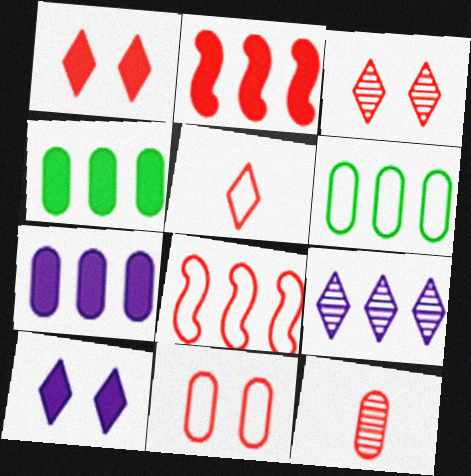[[1, 8, 12], 
[2, 6, 9], 
[4, 8, 9], 
[5, 8, 11]]